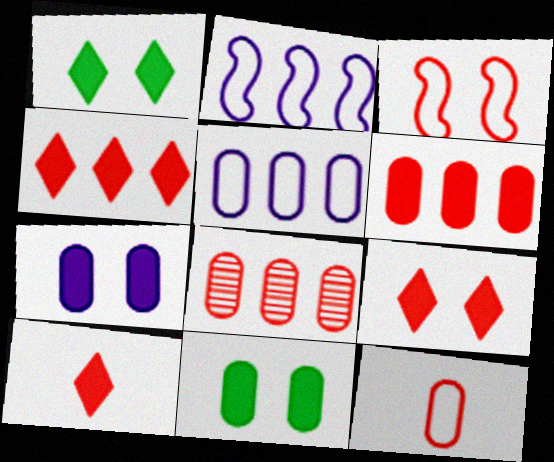[[3, 8, 10], 
[4, 9, 10]]